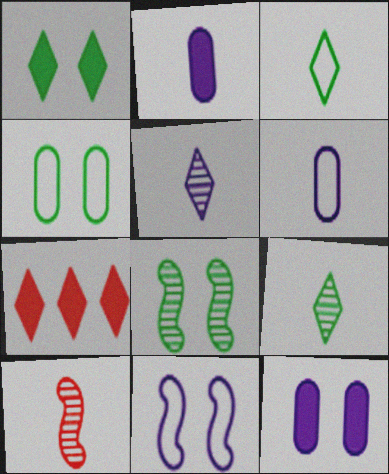[[1, 4, 8], 
[2, 3, 10], 
[6, 7, 8]]